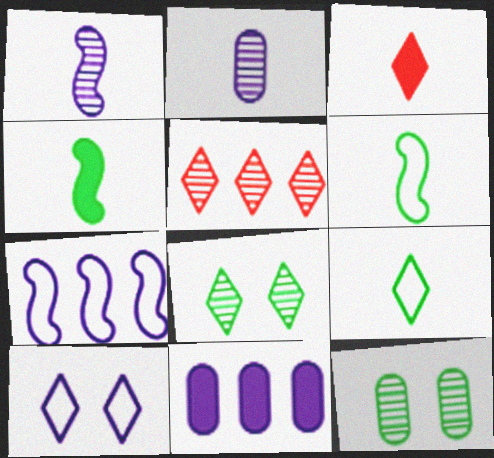[[1, 5, 12], 
[1, 10, 11], 
[2, 3, 6], 
[3, 7, 12]]